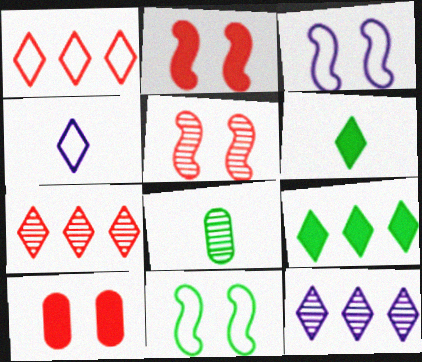[[1, 9, 12], 
[5, 8, 12], 
[8, 9, 11]]